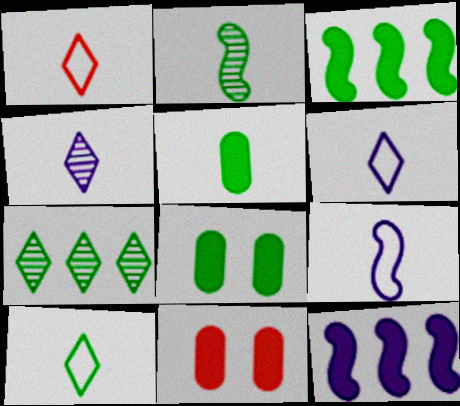[[1, 6, 10], 
[2, 5, 10], 
[7, 9, 11]]